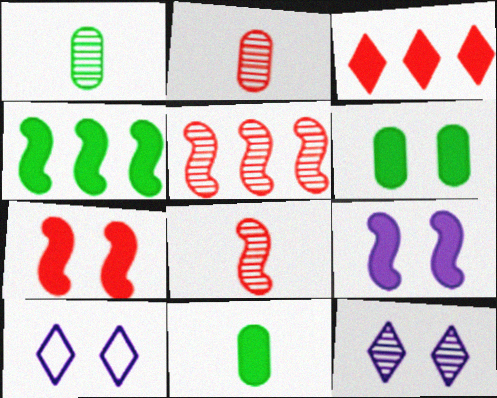[[1, 5, 12], 
[2, 4, 10], 
[3, 9, 11], 
[5, 10, 11]]